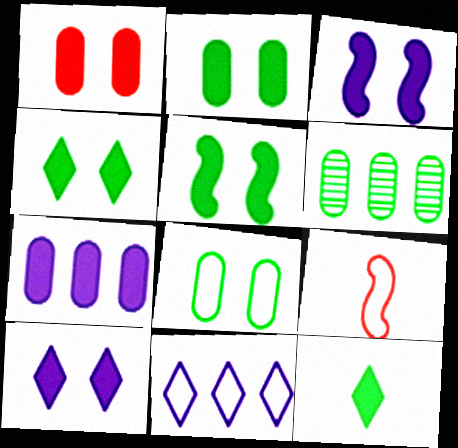[[1, 3, 4], 
[1, 5, 10], 
[2, 4, 5], 
[6, 9, 10], 
[8, 9, 11]]